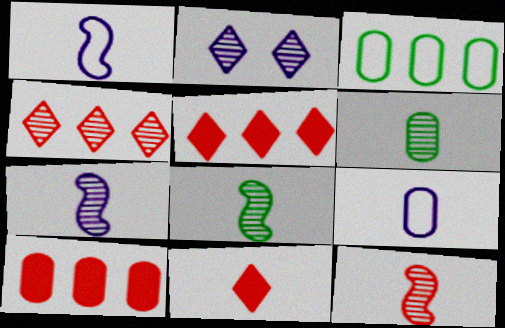[[1, 6, 11], 
[7, 8, 12], 
[8, 9, 11]]